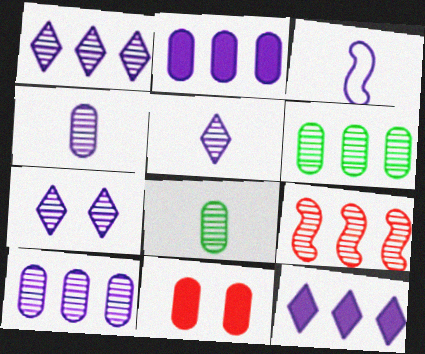[[1, 5, 7], 
[1, 6, 9], 
[2, 3, 7], 
[7, 8, 9]]